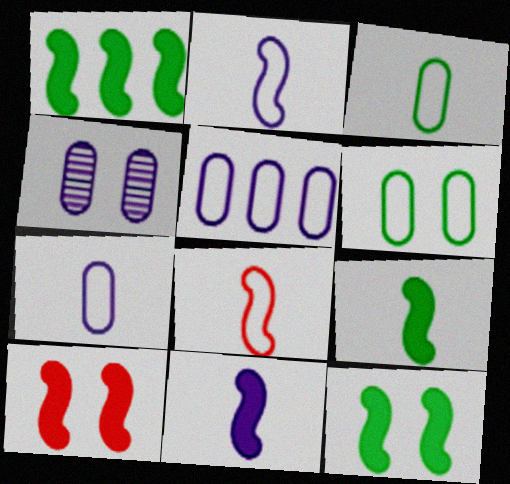[[1, 9, 12], 
[1, 10, 11]]